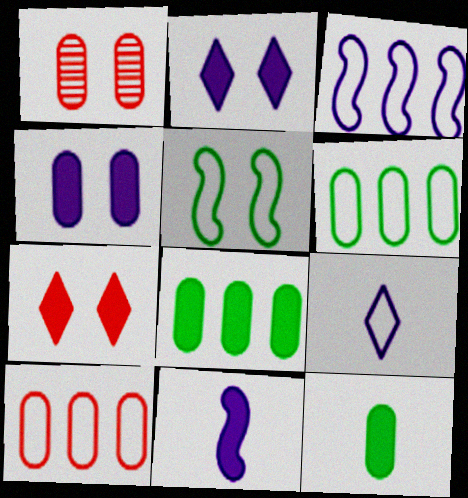[[1, 2, 5], 
[5, 9, 10], 
[7, 8, 11]]